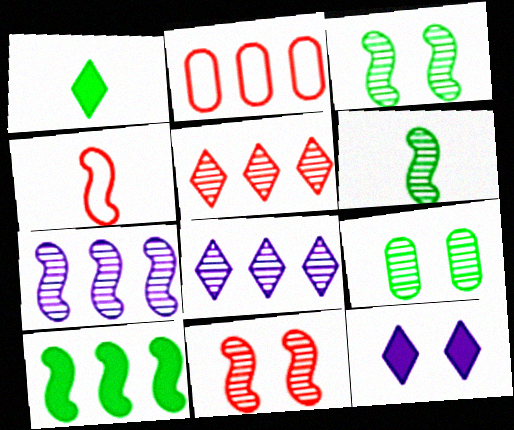[[2, 6, 12], 
[2, 8, 10], 
[6, 7, 11]]